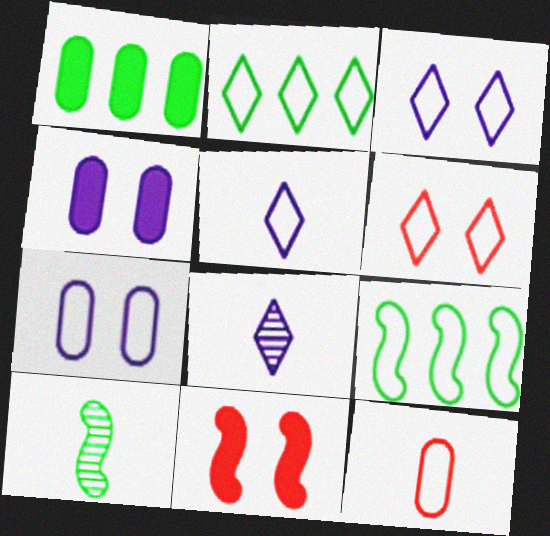[[2, 5, 6], 
[3, 9, 12]]